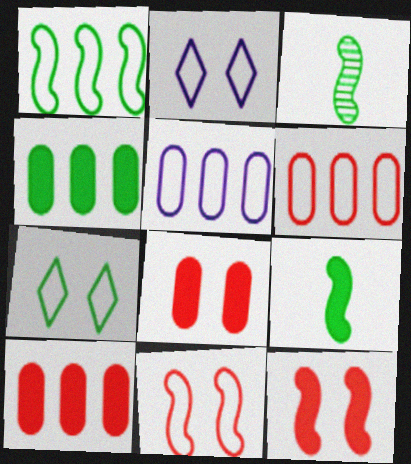[[2, 3, 10], 
[3, 4, 7]]